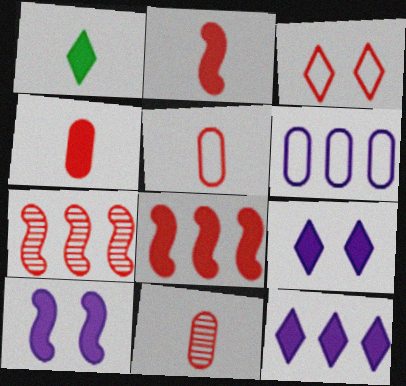[[3, 4, 7], 
[3, 8, 11], 
[4, 5, 11]]